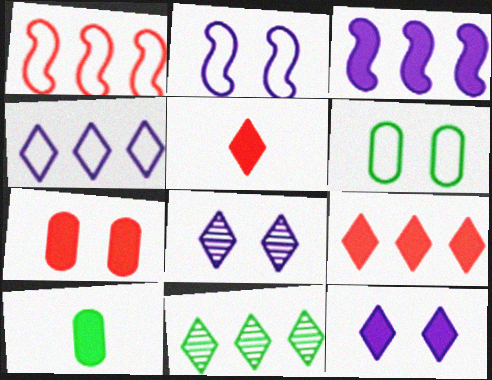[[1, 8, 10], 
[4, 9, 11]]